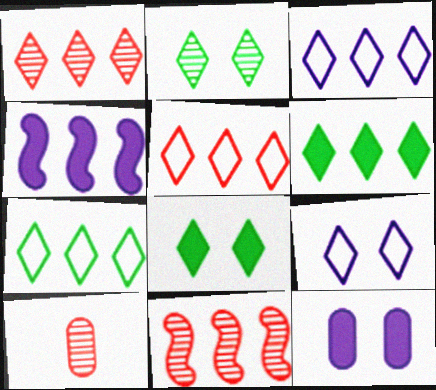[[1, 3, 6], 
[3, 5, 7]]